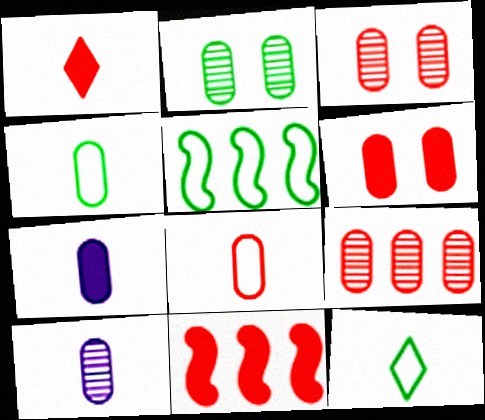[[1, 6, 11], 
[2, 9, 10], 
[6, 8, 9]]